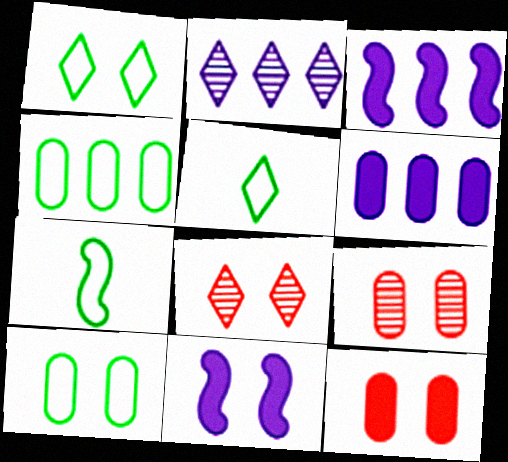[[1, 4, 7], 
[1, 9, 11], 
[2, 7, 12], 
[3, 5, 9], 
[6, 7, 8], 
[8, 10, 11]]